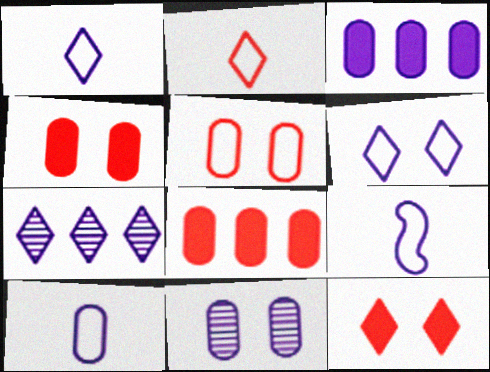[[1, 9, 10], 
[3, 10, 11]]